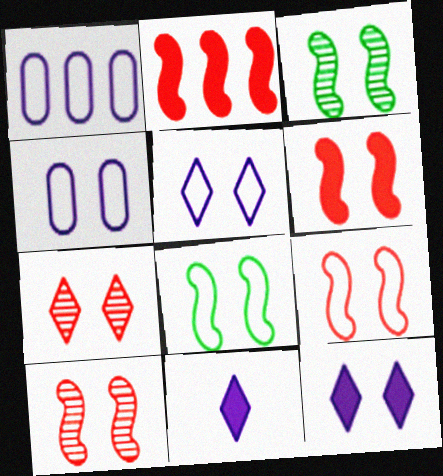[[6, 9, 10]]